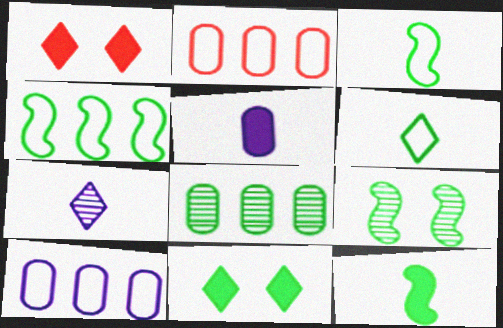[[3, 8, 11], 
[4, 9, 12]]